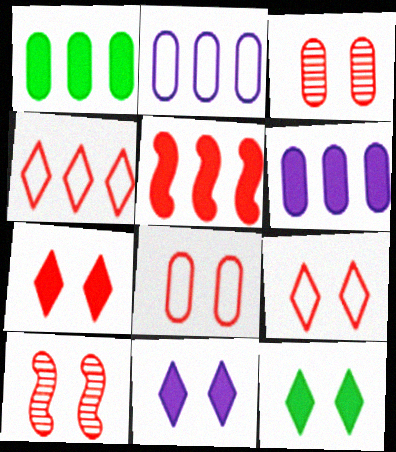[[7, 8, 10], 
[7, 11, 12]]